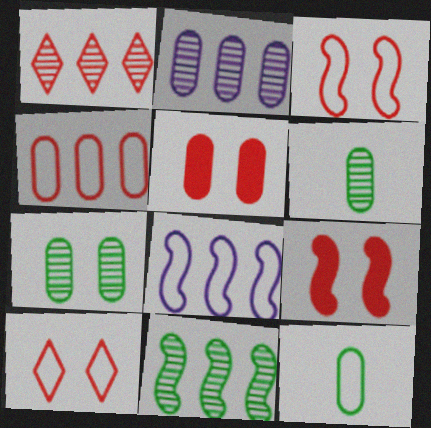[[1, 2, 11], 
[2, 5, 12], 
[8, 10, 12]]